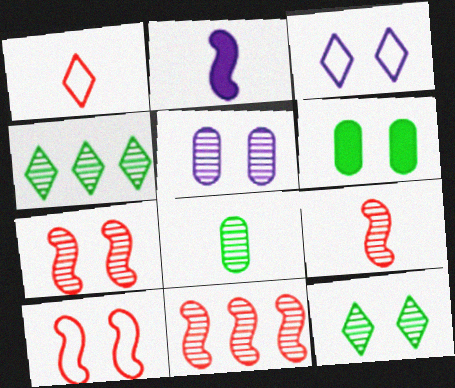[[1, 2, 8], 
[3, 6, 7], 
[4, 5, 9], 
[5, 7, 12], 
[7, 9, 11]]